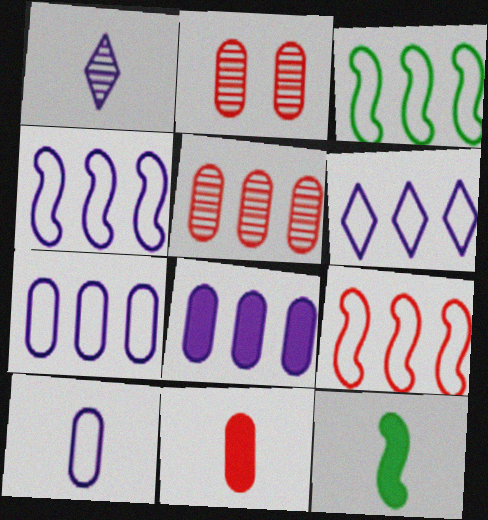[[2, 6, 12], 
[3, 4, 9], 
[4, 6, 7]]